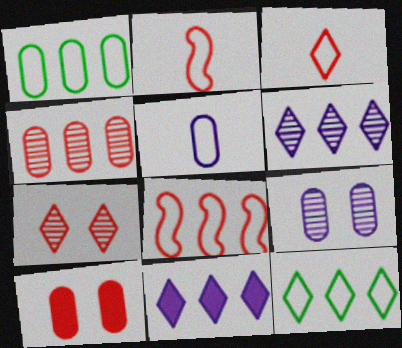[]